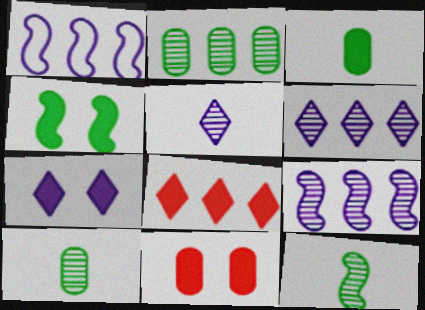[[1, 2, 8], 
[4, 7, 11]]